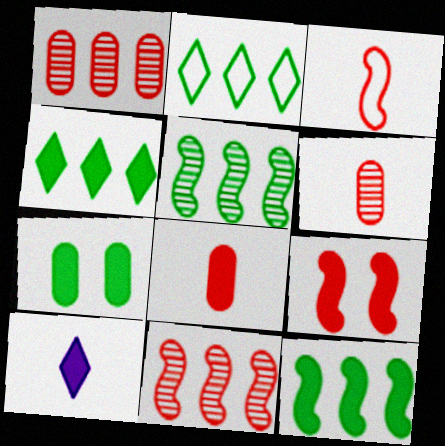[[3, 9, 11]]